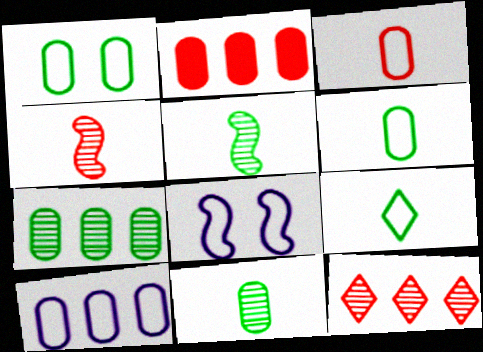[[1, 3, 10], 
[2, 7, 10]]